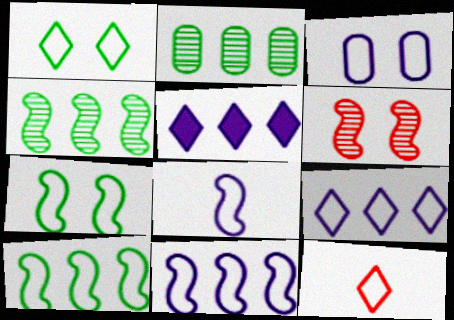[[1, 9, 12], 
[3, 8, 9], 
[3, 10, 12]]